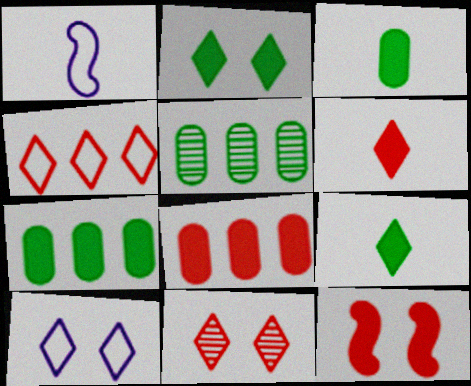[[1, 7, 11], 
[2, 10, 11], 
[4, 6, 11], 
[6, 8, 12]]